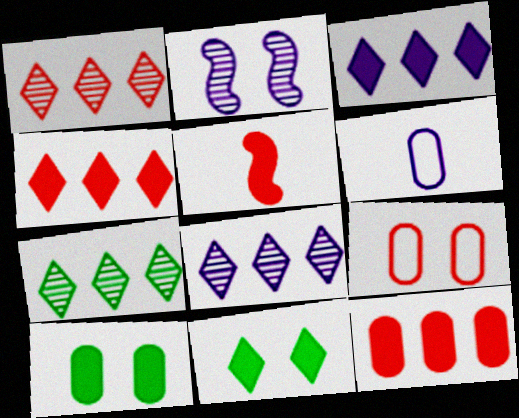[[1, 5, 9], 
[1, 7, 8], 
[2, 3, 6], 
[2, 9, 11], 
[3, 5, 10]]